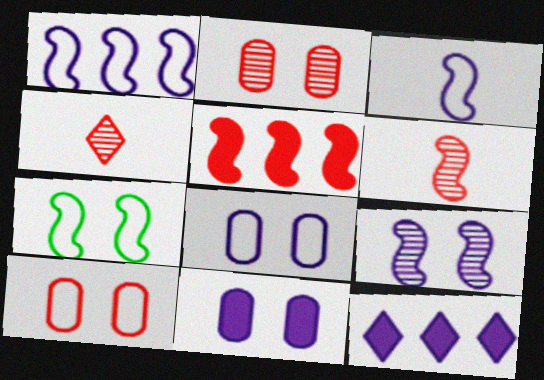[[4, 5, 10]]